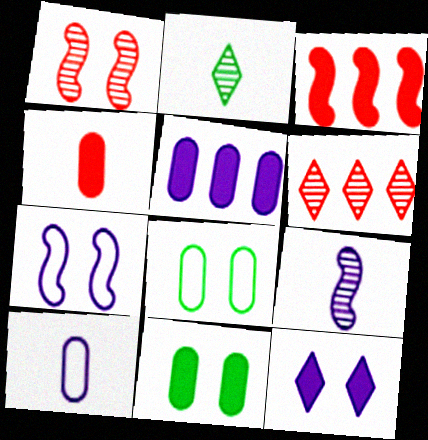[[1, 8, 12], 
[4, 5, 11]]